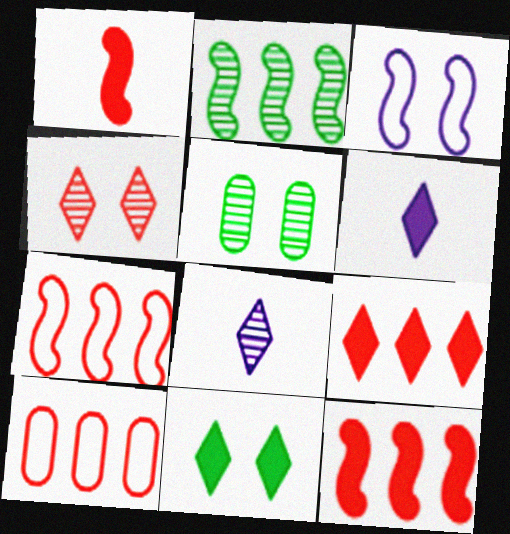[[1, 2, 3], 
[1, 4, 10], 
[5, 6, 7], 
[6, 9, 11]]